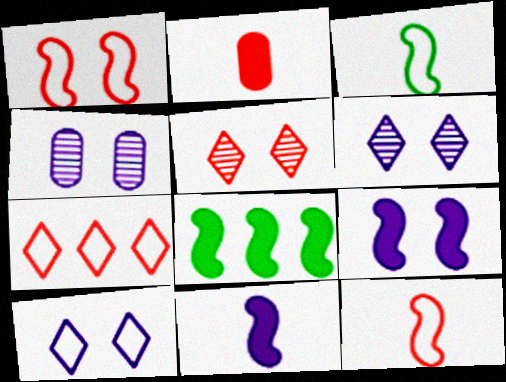[[4, 9, 10]]